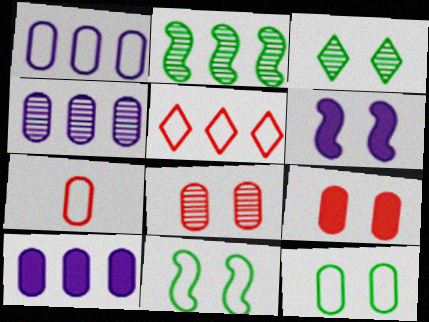[[1, 4, 10], 
[1, 7, 12], 
[2, 5, 10]]